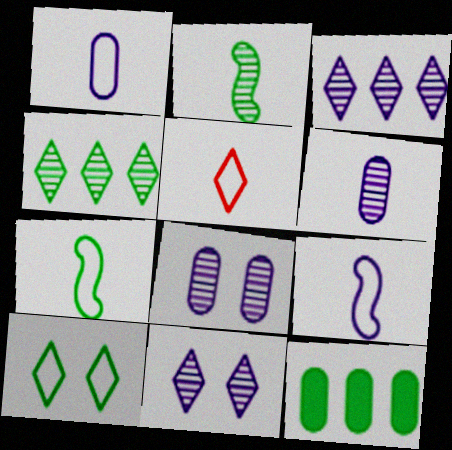[[1, 5, 7], 
[2, 10, 12]]